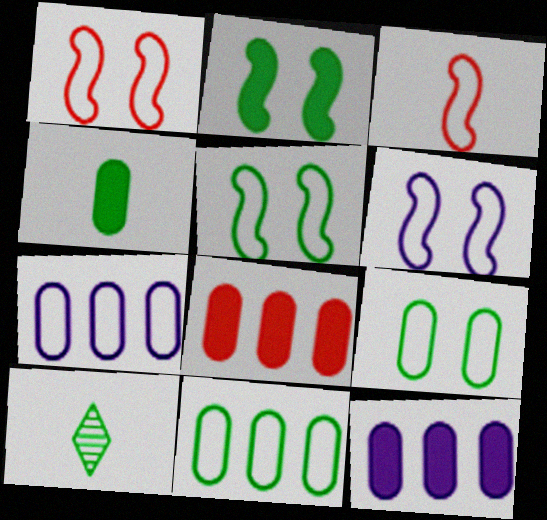[[1, 5, 6], 
[1, 10, 12], 
[2, 10, 11], 
[6, 8, 10]]